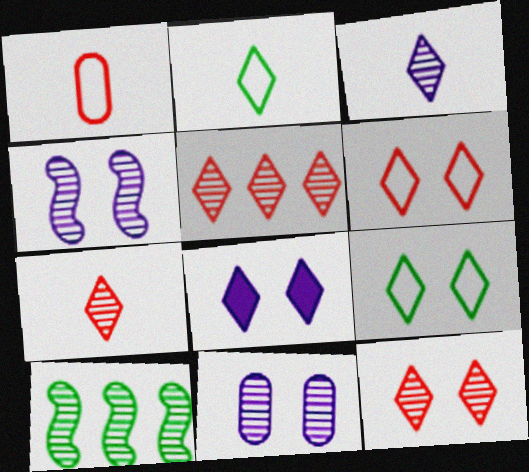[[1, 8, 10], 
[2, 5, 8], 
[5, 7, 12], 
[7, 10, 11], 
[8, 9, 12]]